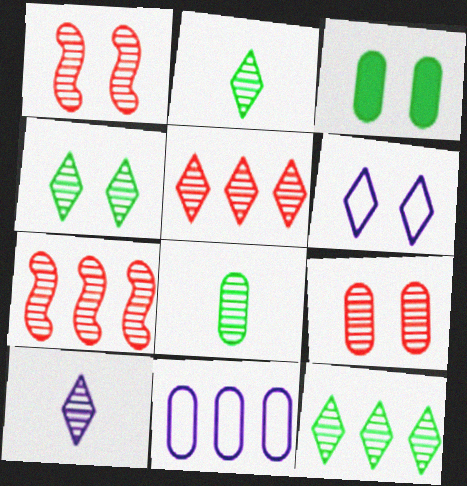[[1, 3, 6], 
[2, 4, 12], 
[4, 5, 10]]